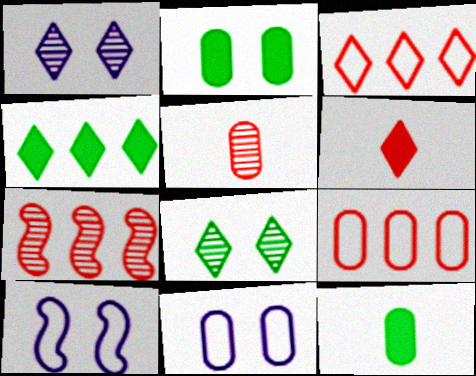[[4, 5, 10]]